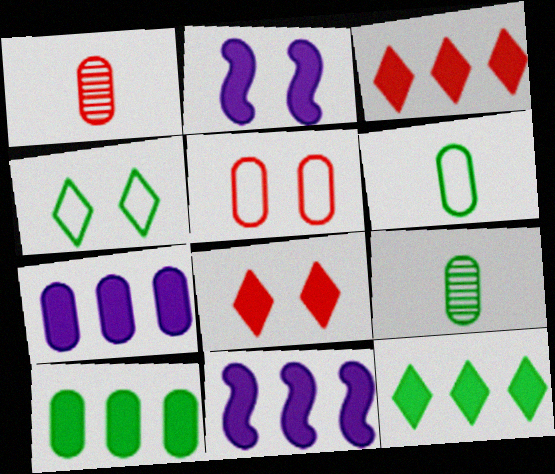[[1, 4, 11], 
[3, 10, 11], 
[5, 7, 9]]